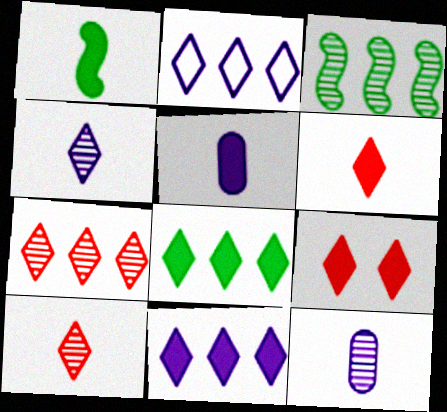[[1, 5, 6], 
[2, 7, 8]]